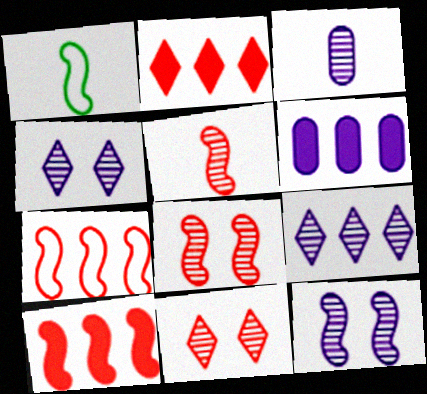[[1, 6, 11], 
[1, 10, 12], 
[3, 9, 12]]